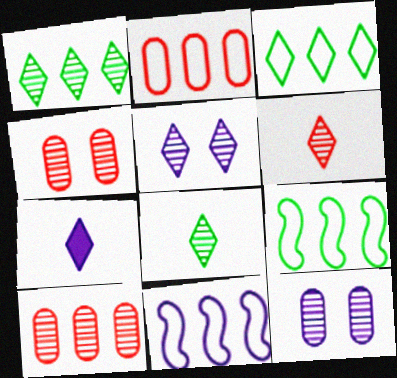[[1, 5, 6], 
[2, 3, 11], 
[4, 7, 9], 
[7, 11, 12]]